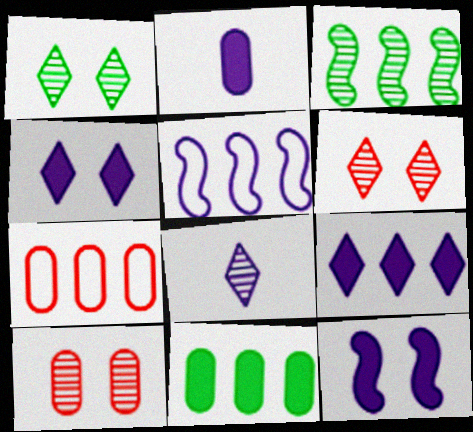[[2, 9, 12], 
[3, 7, 9], 
[3, 8, 10]]